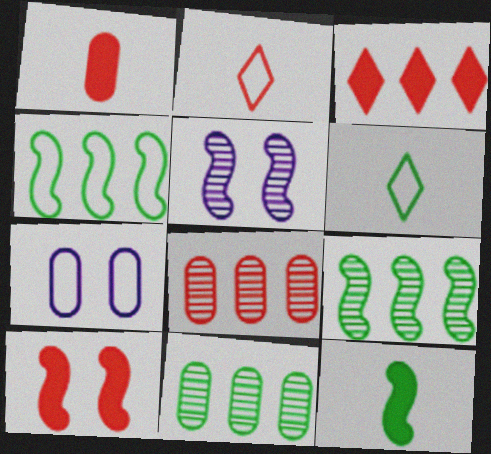[[1, 3, 10], 
[1, 7, 11], 
[2, 4, 7], 
[2, 8, 10]]